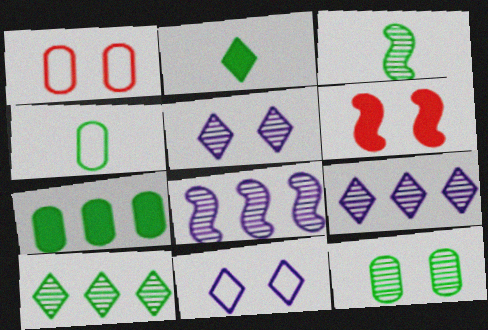[[1, 2, 8], 
[2, 3, 4], 
[3, 10, 12], 
[4, 6, 9], 
[4, 7, 12], 
[6, 11, 12]]